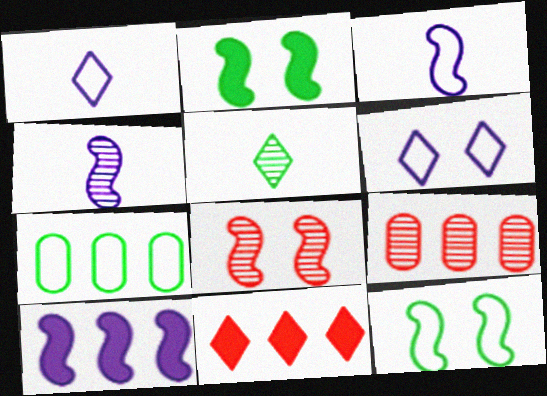[[1, 2, 9], 
[2, 5, 7], 
[5, 6, 11]]